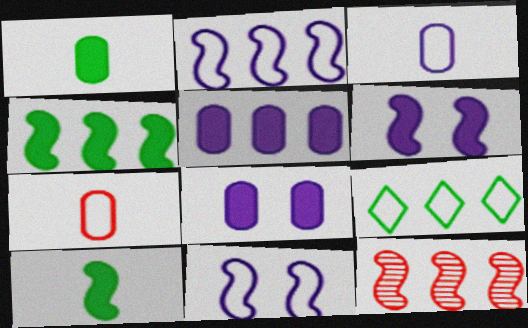[[2, 4, 12], 
[5, 9, 12], 
[7, 9, 11], 
[10, 11, 12]]